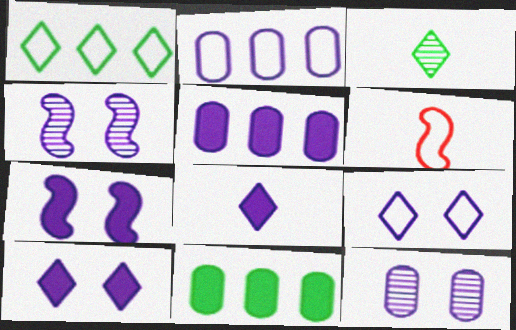[[2, 4, 8], 
[5, 7, 8], 
[7, 9, 12]]